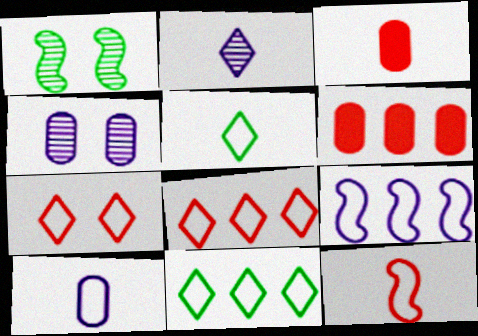[[5, 10, 12]]